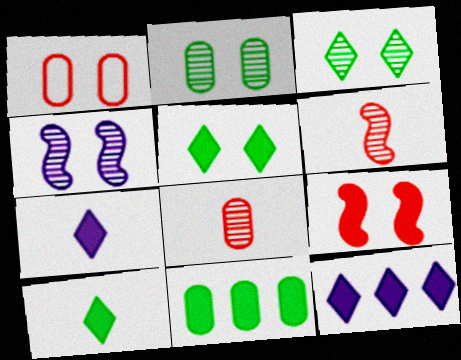[[1, 4, 5], 
[7, 9, 11]]